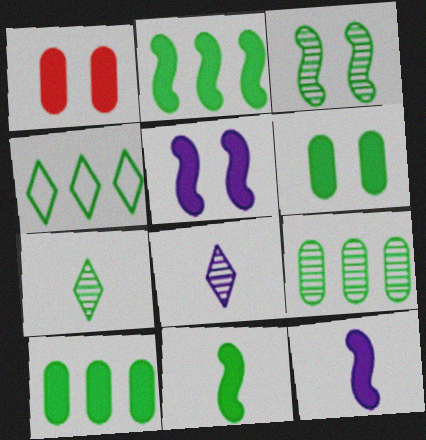[[2, 4, 9], 
[3, 7, 9]]